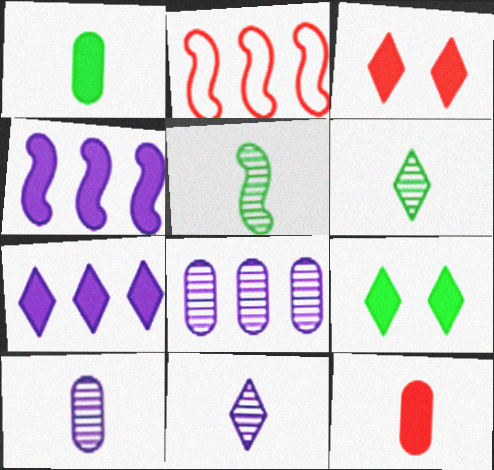[[1, 3, 4], 
[2, 9, 10], 
[4, 9, 12]]